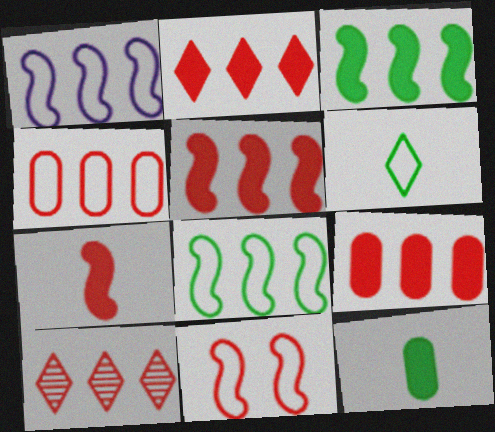[[2, 5, 9], 
[4, 5, 10]]